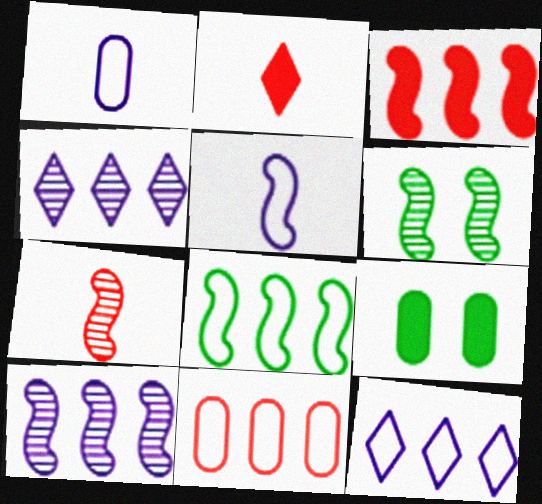[[3, 5, 6], 
[3, 8, 10], 
[6, 7, 10], 
[7, 9, 12], 
[8, 11, 12]]